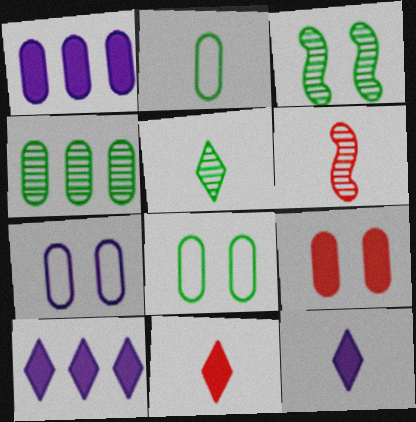[[2, 6, 12], 
[3, 4, 5], 
[6, 8, 10]]